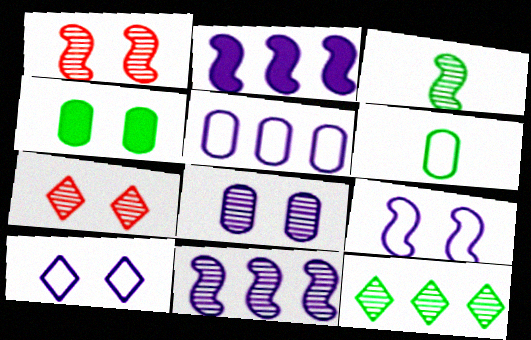[[1, 3, 11], 
[1, 4, 10], 
[2, 6, 7], 
[4, 7, 9]]